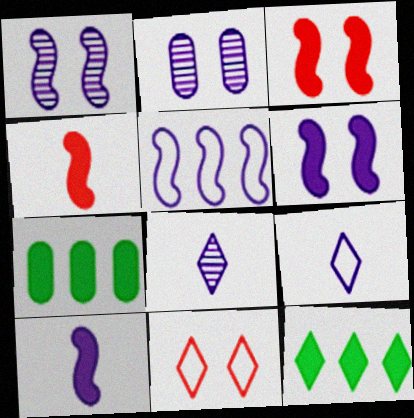[[1, 5, 10], 
[8, 11, 12]]